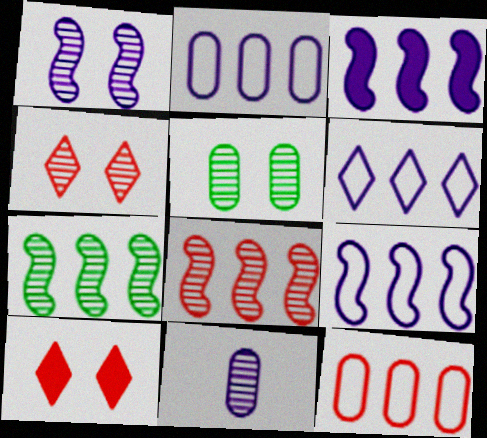[[1, 4, 5], 
[2, 6, 9], 
[4, 7, 11]]